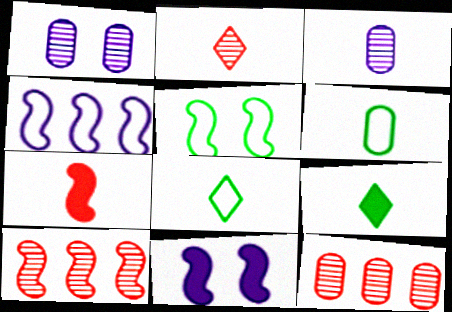[[3, 7, 8], 
[8, 11, 12]]